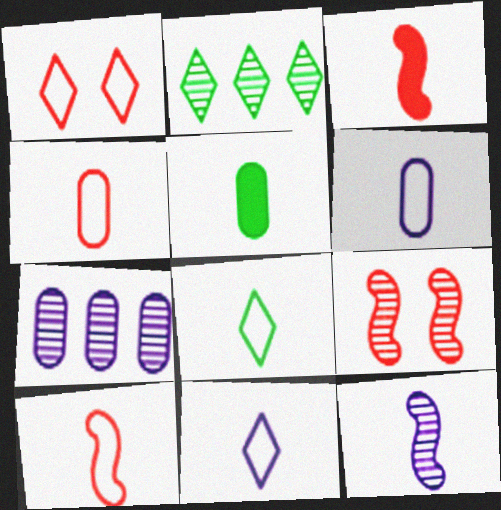[[6, 8, 10]]